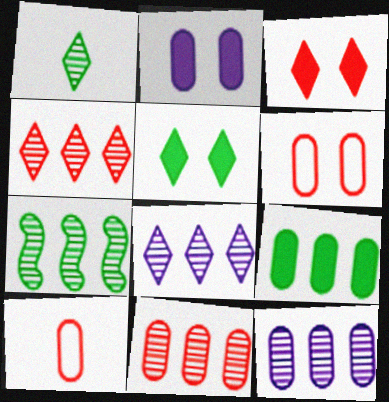[[4, 7, 12], 
[7, 8, 11]]